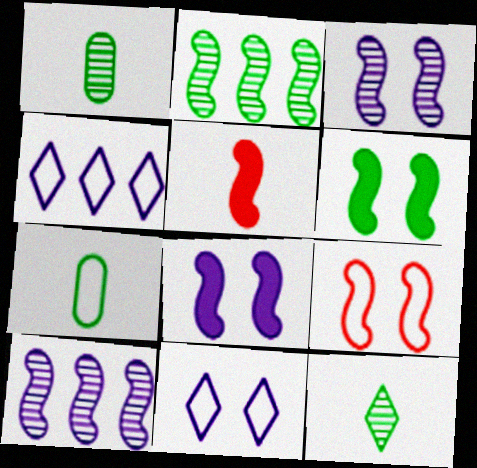[[3, 6, 9], 
[4, 7, 9]]